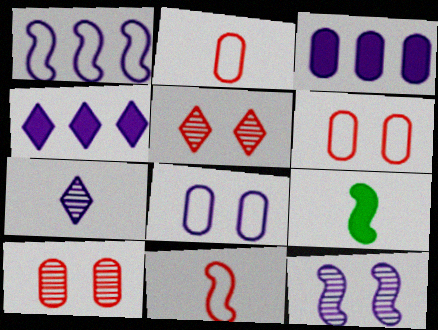[[2, 7, 9]]